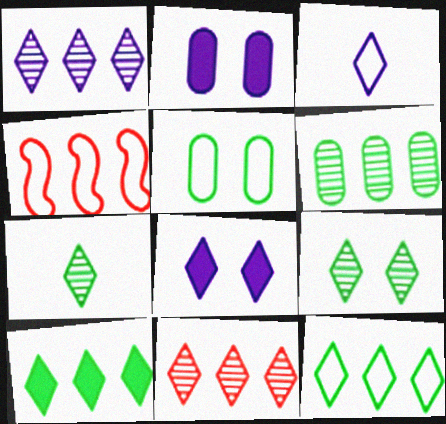[[1, 3, 8], 
[2, 4, 7], 
[3, 4, 5]]